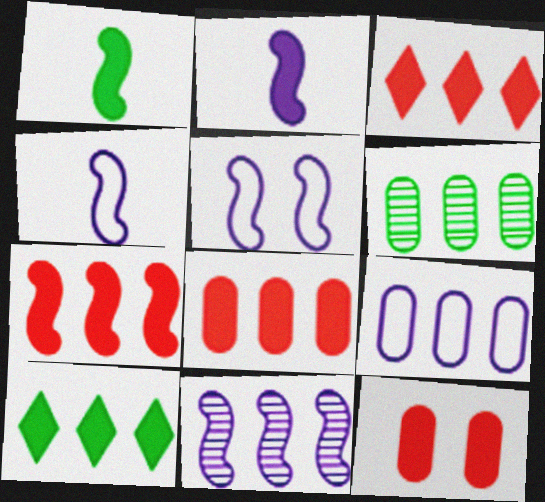[[2, 5, 11], 
[2, 10, 12], 
[3, 7, 8], 
[6, 8, 9]]